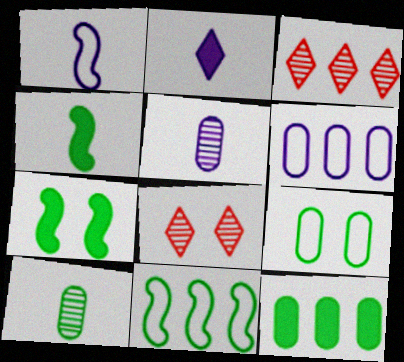[[1, 2, 5], 
[1, 8, 12], 
[4, 6, 8], 
[9, 10, 12]]